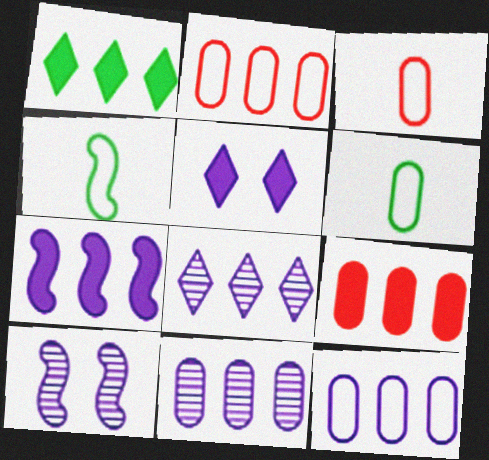[[1, 3, 10], 
[1, 7, 9], 
[7, 8, 12]]